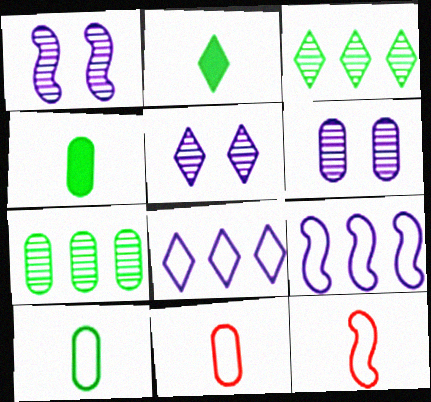[[1, 5, 6]]